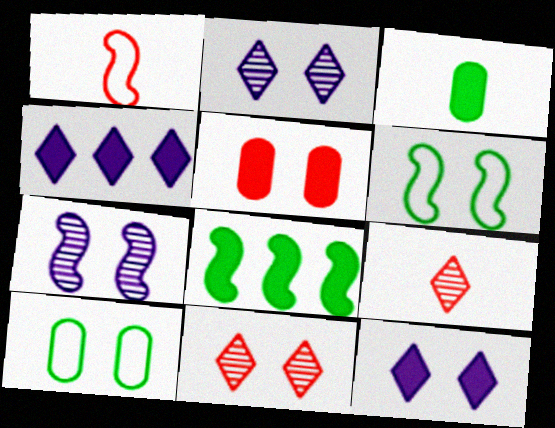[[1, 7, 8], 
[2, 5, 6]]